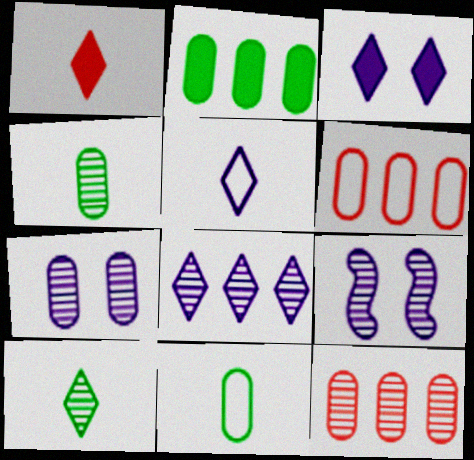[[1, 5, 10], 
[3, 5, 8], 
[4, 7, 12], 
[9, 10, 12]]